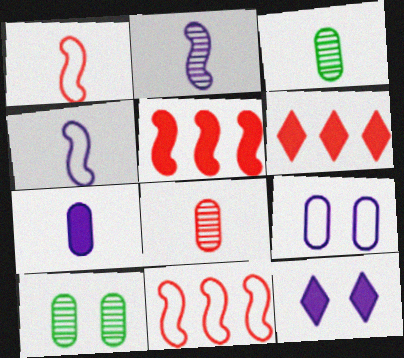[[3, 11, 12], 
[4, 6, 10]]